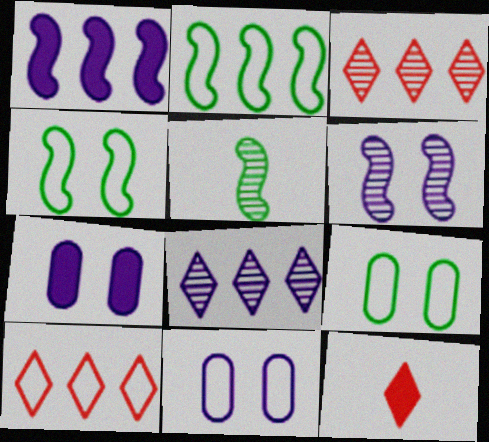[[5, 7, 10]]